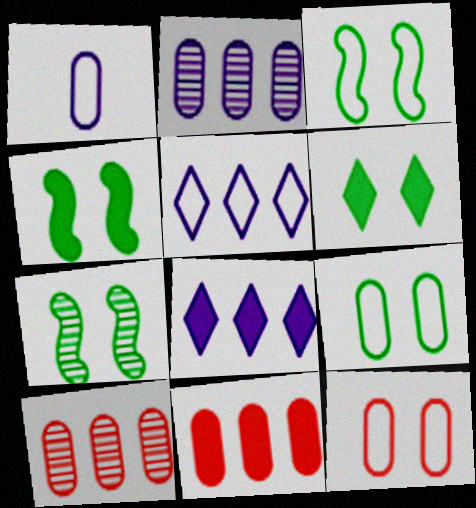[[3, 4, 7], 
[6, 7, 9]]